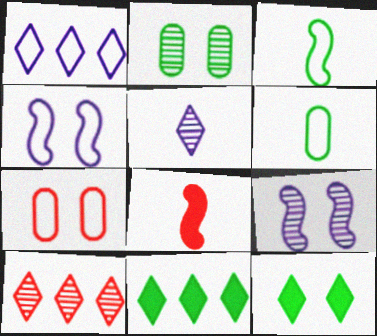[[1, 2, 8], 
[1, 3, 7], 
[1, 10, 11], 
[2, 3, 11], 
[5, 6, 8], 
[7, 8, 10], 
[7, 9, 12]]